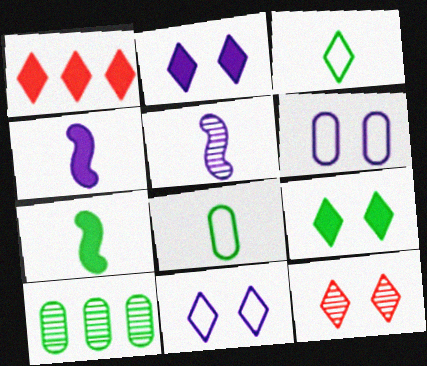[[5, 10, 12], 
[9, 11, 12]]